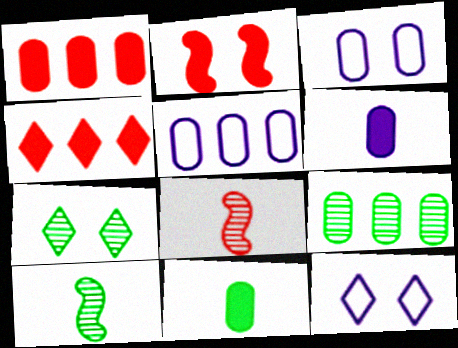[[1, 5, 9], 
[1, 10, 12], 
[2, 3, 7], 
[3, 4, 10], 
[7, 9, 10]]